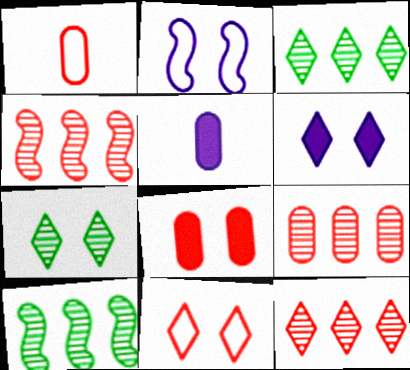[[1, 6, 10], 
[1, 8, 9], 
[2, 7, 8], 
[4, 9, 12], 
[5, 10, 11], 
[6, 7, 11]]